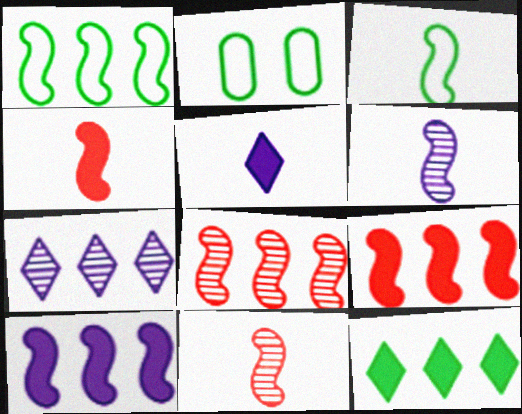[[1, 8, 10], 
[2, 4, 7], 
[2, 5, 8], 
[3, 4, 6]]